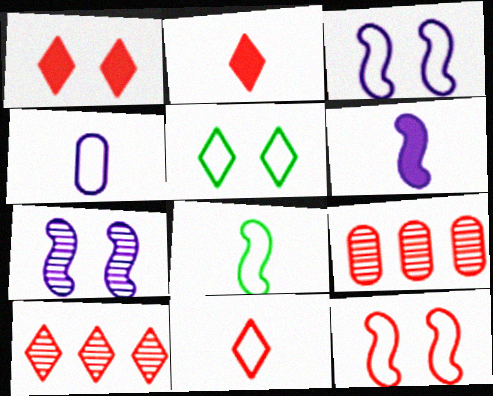[[1, 10, 11], 
[2, 9, 12], 
[4, 8, 11], 
[5, 6, 9]]